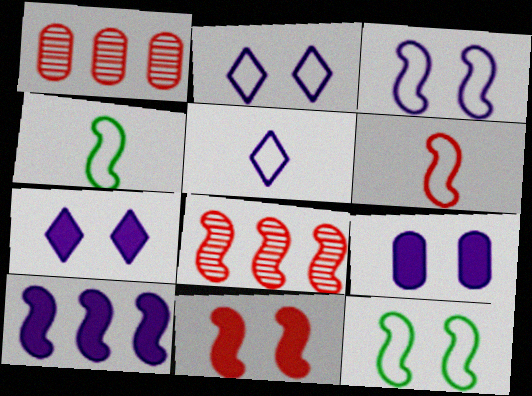[[1, 4, 7], 
[6, 8, 11]]